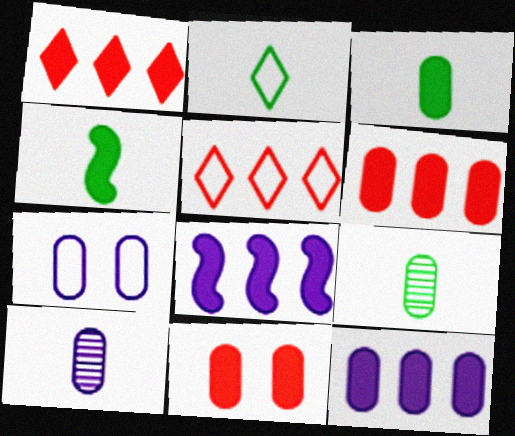[[2, 4, 9], 
[3, 11, 12], 
[6, 7, 9], 
[7, 10, 12]]